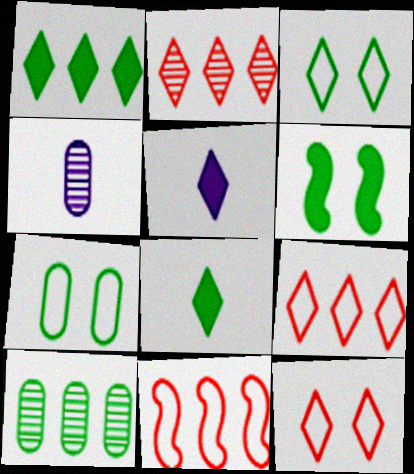[[2, 3, 5], 
[4, 6, 9]]